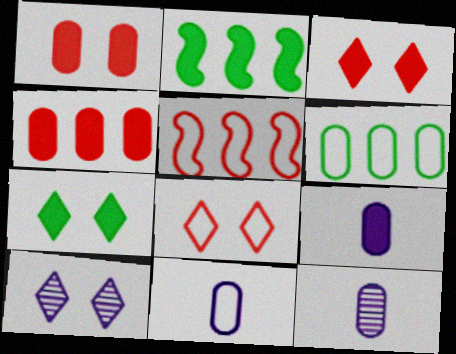[[1, 6, 12], 
[2, 3, 9], 
[2, 8, 12], 
[5, 7, 12], 
[7, 8, 10], 
[9, 11, 12]]